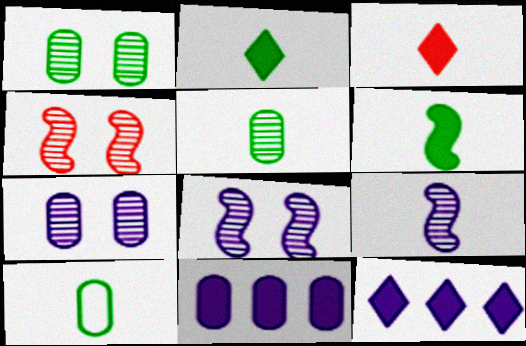[[3, 9, 10], 
[4, 10, 12]]